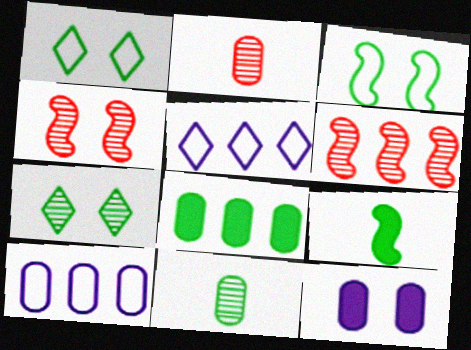[[1, 4, 12], 
[5, 6, 8]]